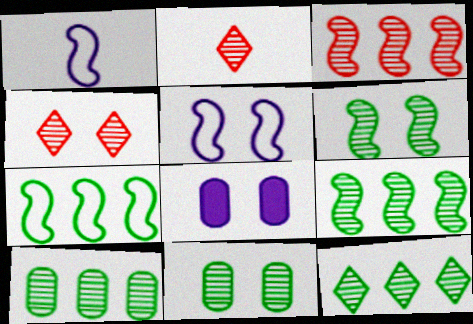[[2, 7, 8], 
[9, 10, 12]]